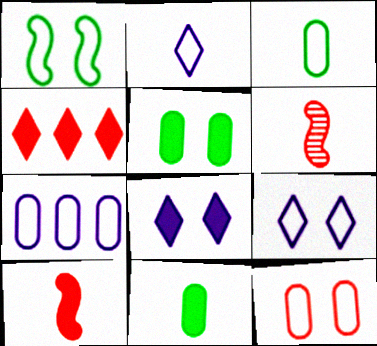[[1, 9, 12], 
[2, 6, 11], 
[3, 7, 12], 
[4, 6, 12]]